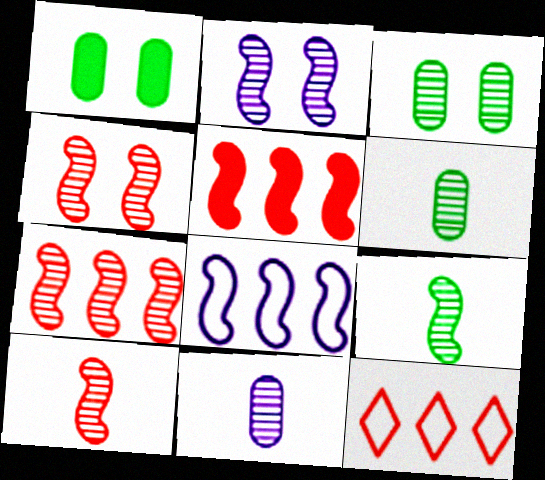[[2, 7, 9], 
[4, 7, 10]]